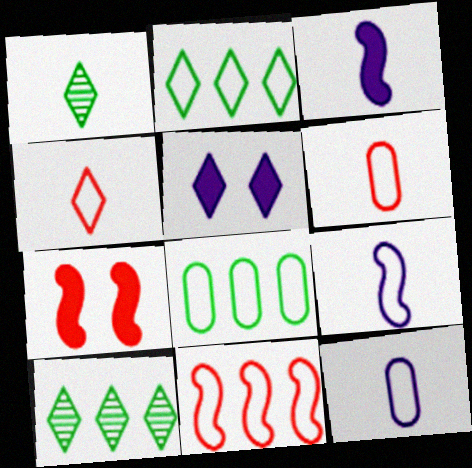[[1, 3, 6], 
[4, 5, 10], 
[7, 10, 12]]